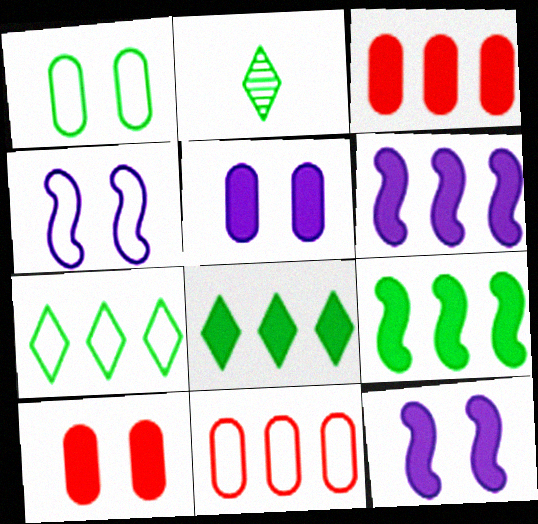[[1, 2, 9], 
[2, 3, 4], 
[2, 11, 12], 
[3, 6, 8]]